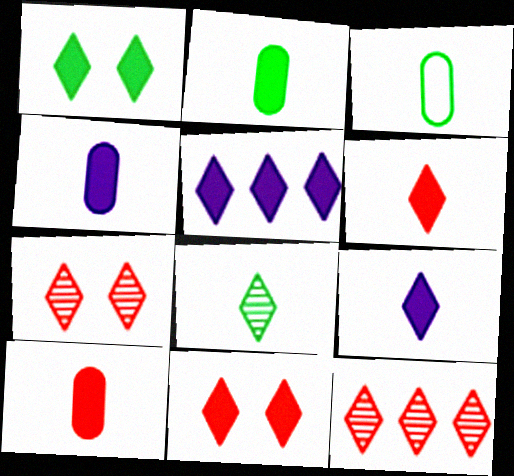[[1, 5, 6], 
[2, 4, 10]]